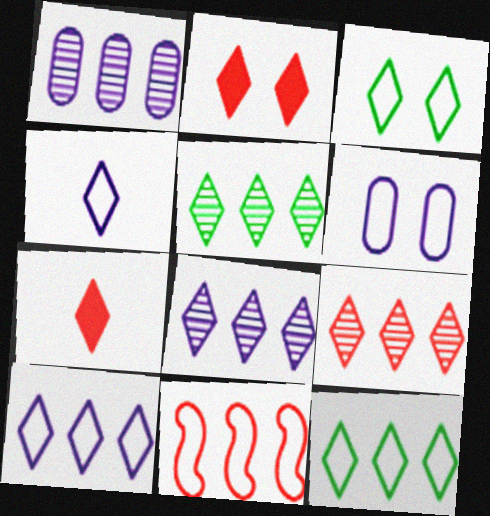[[2, 4, 5], 
[3, 7, 8], 
[5, 8, 9]]